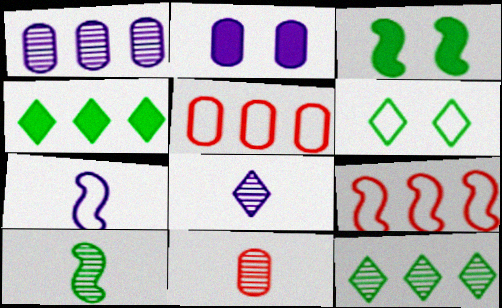[[1, 4, 9], 
[3, 5, 8], 
[5, 6, 7], 
[8, 10, 11]]